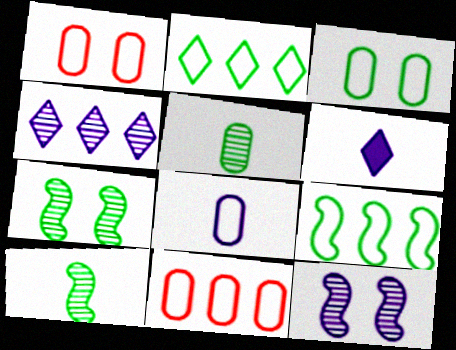[[3, 8, 11], 
[6, 7, 11]]